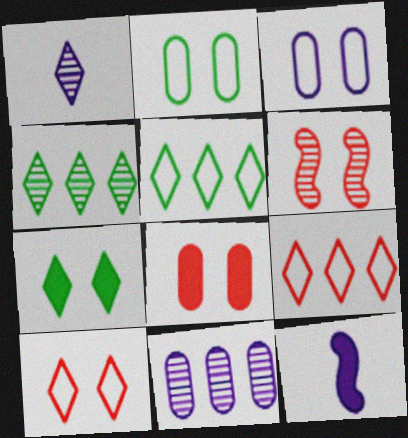[[1, 7, 9], 
[3, 6, 7], 
[6, 8, 10]]